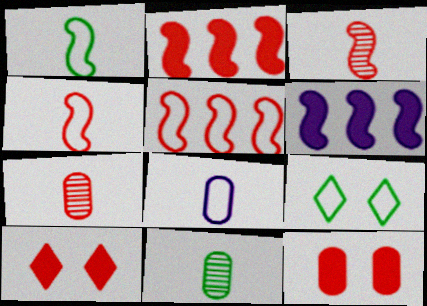[[5, 7, 10], 
[5, 8, 9], 
[6, 7, 9]]